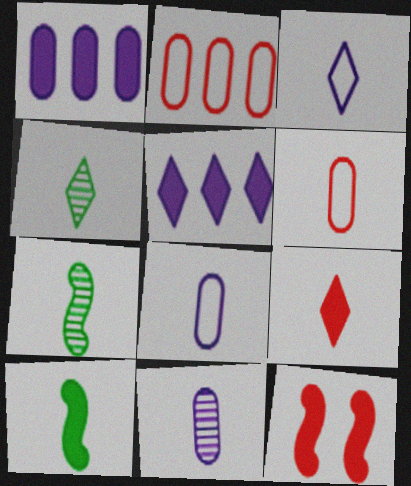[[3, 4, 9], 
[7, 8, 9]]